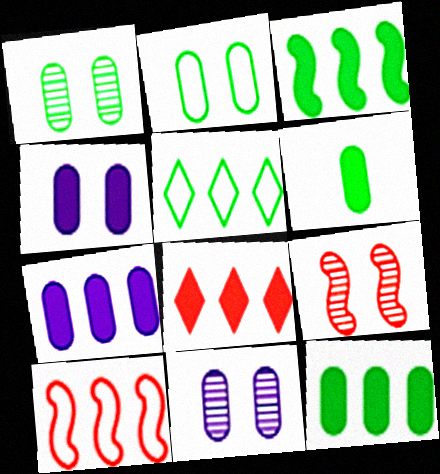[[3, 7, 8]]